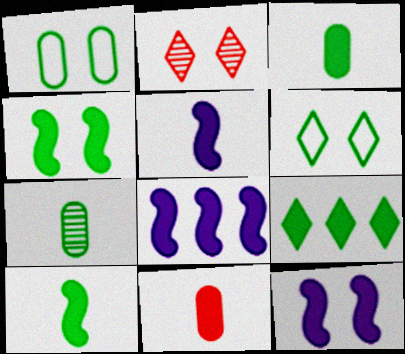[[1, 2, 12], 
[3, 4, 9], 
[5, 8, 12], 
[9, 11, 12]]